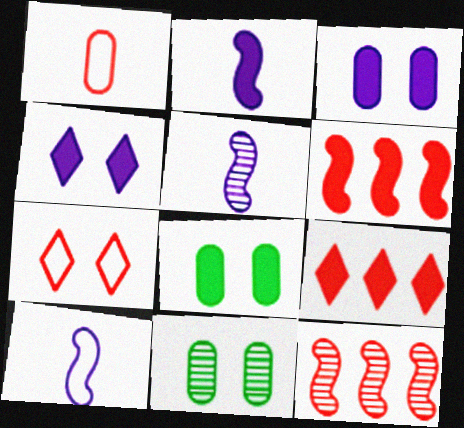[[2, 5, 10], 
[2, 8, 9], 
[9, 10, 11]]